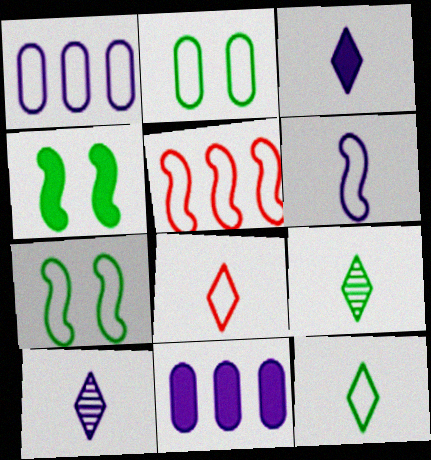[[1, 7, 8], 
[3, 8, 9], 
[5, 6, 7]]